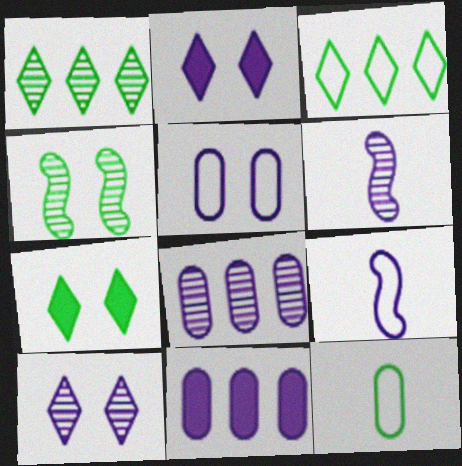[[2, 8, 9], 
[6, 8, 10], 
[9, 10, 11]]